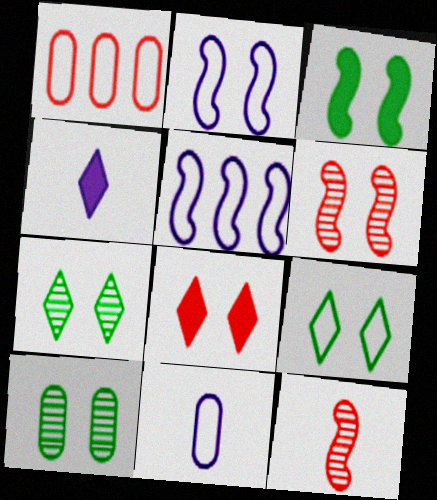[[1, 8, 12], 
[2, 3, 6], 
[2, 8, 10], 
[3, 5, 12], 
[3, 9, 10]]